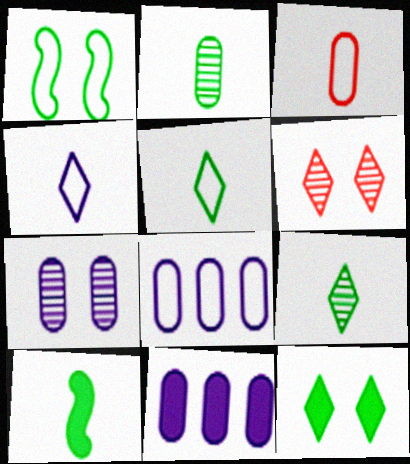[[2, 5, 10], 
[6, 8, 10]]